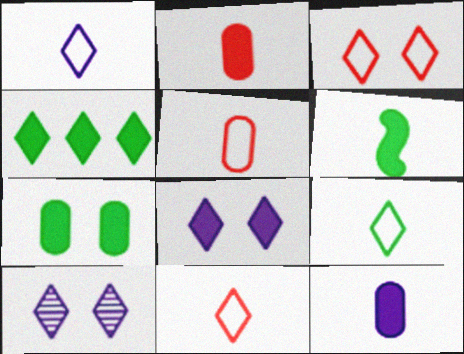[[1, 9, 11], 
[4, 6, 7], 
[4, 10, 11]]